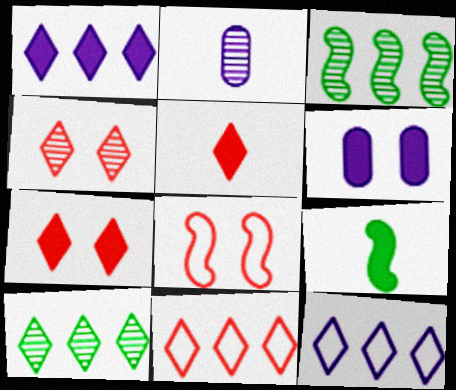[[1, 10, 11], 
[2, 3, 4], 
[4, 5, 11]]